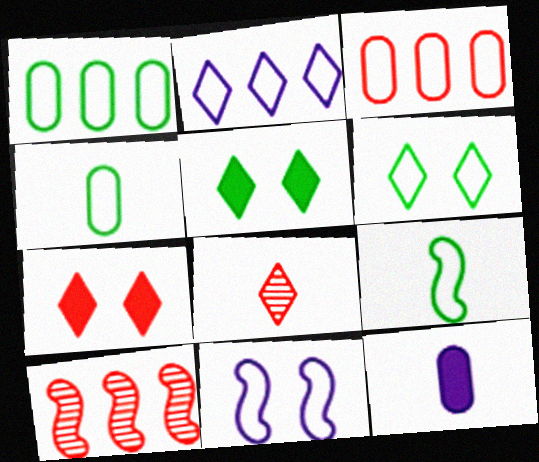[[1, 6, 9], 
[2, 5, 8], 
[6, 10, 12], 
[8, 9, 12]]